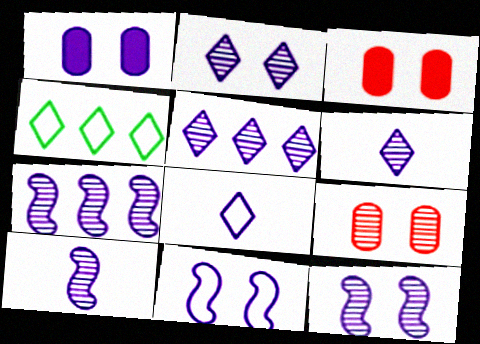[[1, 2, 11], 
[1, 7, 8], 
[2, 5, 6], 
[3, 4, 10], 
[7, 10, 12]]